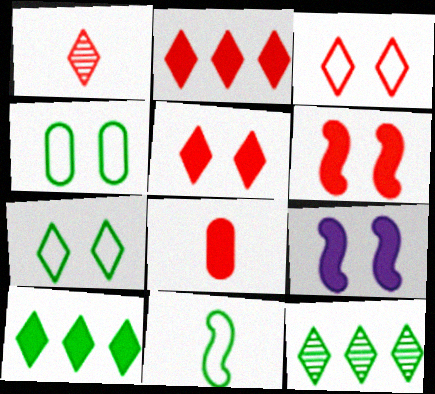[[1, 2, 3], 
[2, 6, 8], 
[8, 9, 10]]